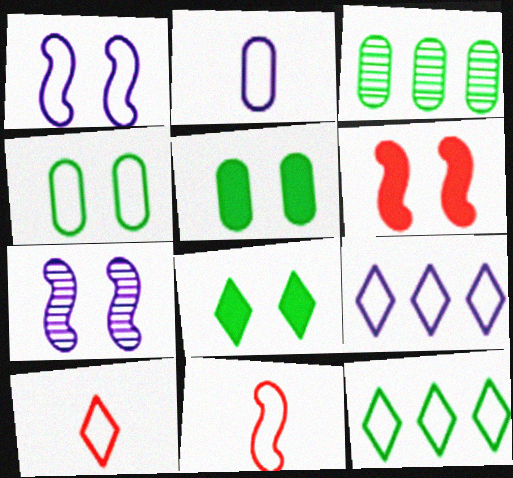[[1, 2, 9], 
[4, 9, 11]]